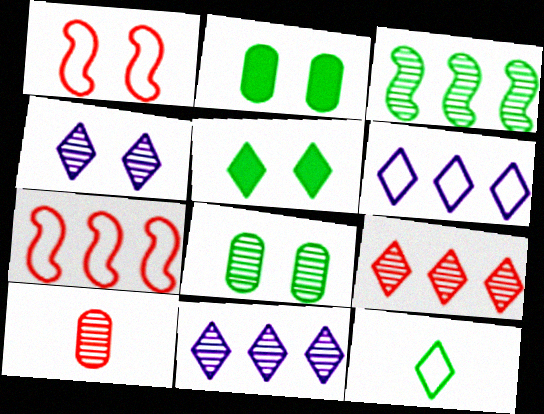[[1, 2, 4], 
[2, 3, 12], 
[3, 4, 10]]